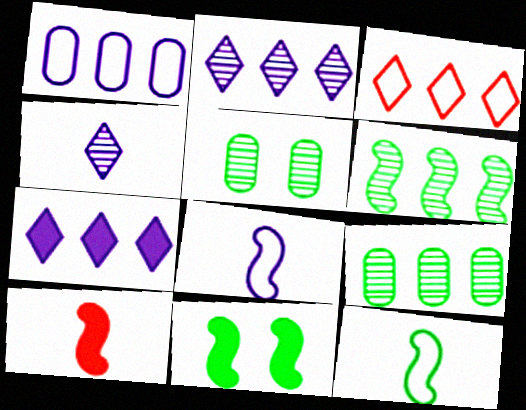[[6, 11, 12]]